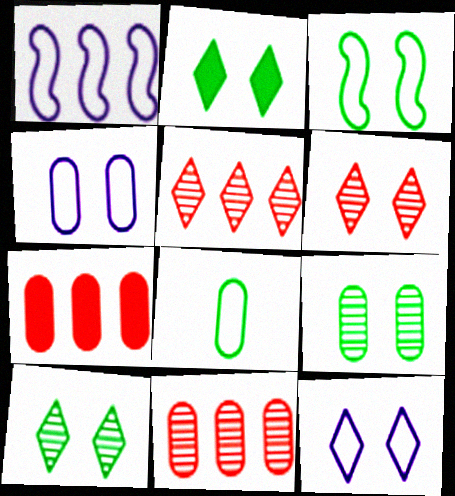[[2, 3, 9], 
[2, 6, 12]]